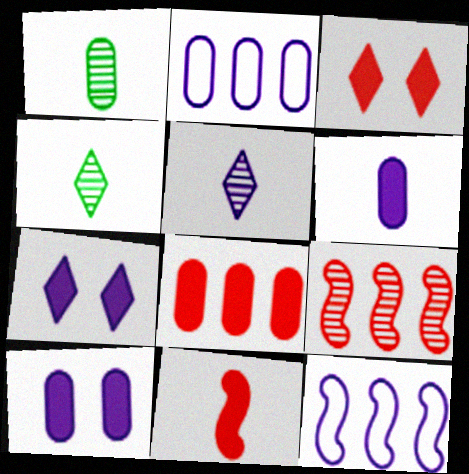[[1, 3, 12], 
[3, 8, 11], 
[5, 10, 12]]